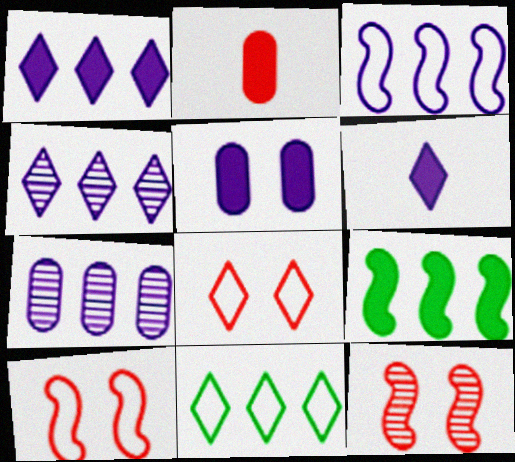[[1, 3, 7]]